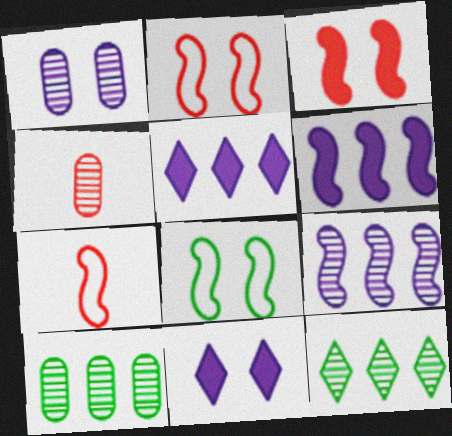[[1, 4, 10], 
[4, 5, 8], 
[7, 10, 11]]